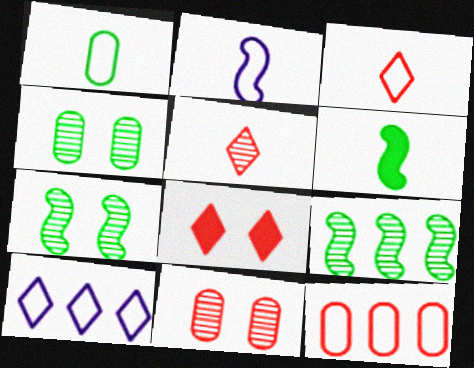[[1, 2, 3], 
[6, 10, 11]]